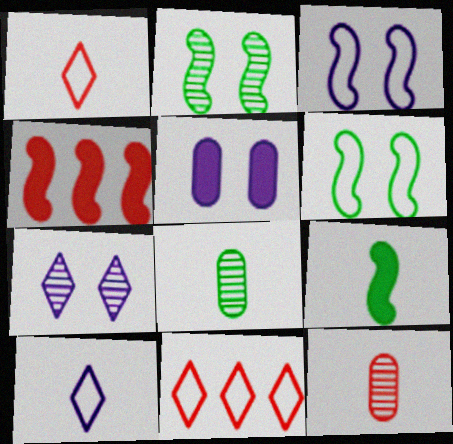[[3, 5, 7], 
[9, 10, 12]]